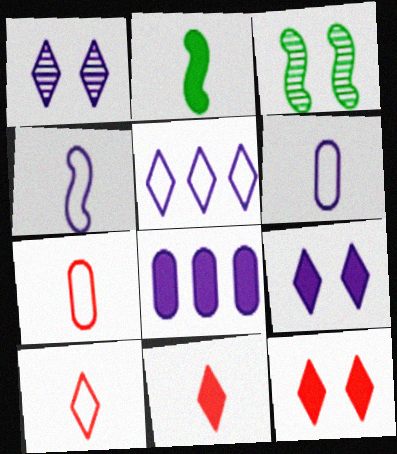[[1, 4, 8], 
[2, 8, 12], 
[3, 8, 10]]